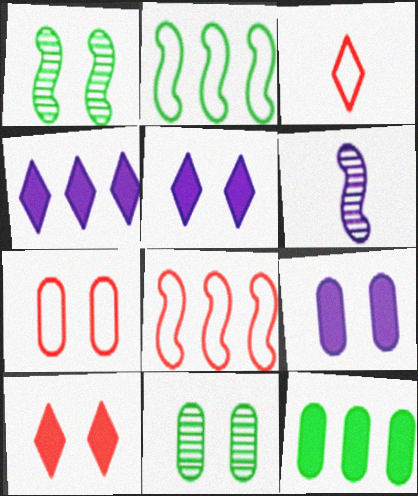[[1, 5, 7], 
[3, 7, 8], 
[7, 9, 11]]